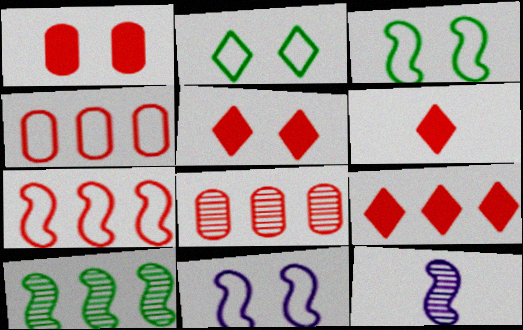[[5, 6, 9], 
[7, 8, 9]]